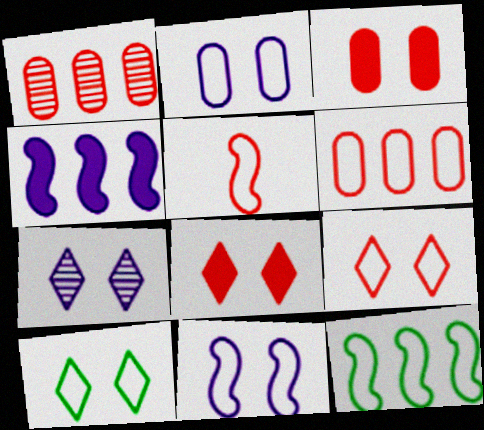[[1, 5, 8], 
[5, 6, 9], 
[5, 11, 12], 
[7, 8, 10]]